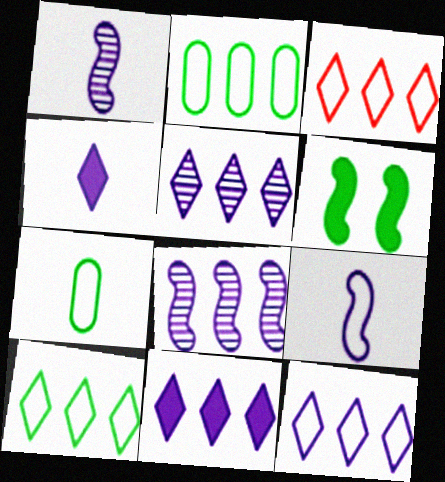[[3, 10, 12], 
[5, 11, 12]]